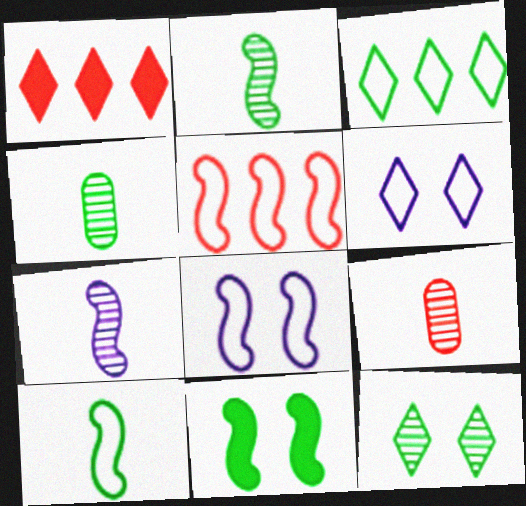[[1, 4, 8], 
[3, 4, 11], 
[5, 7, 11], 
[5, 8, 10]]